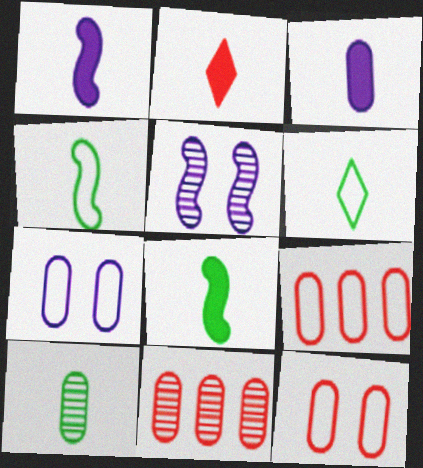[[2, 3, 8], 
[6, 8, 10]]